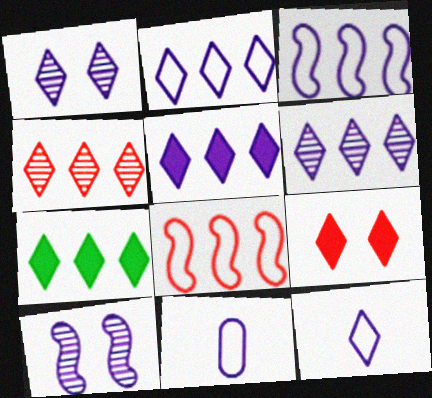[[1, 5, 12], 
[2, 4, 7], 
[2, 5, 6], 
[5, 10, 11]]